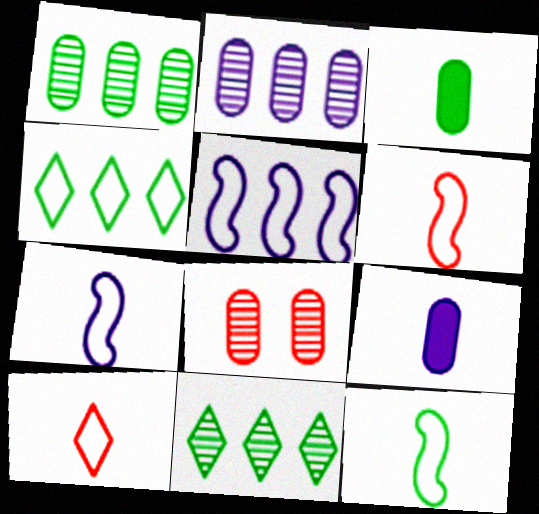[[6, 7, 12]]